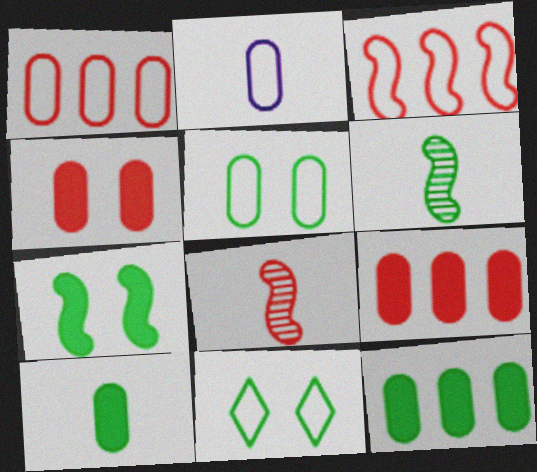[[1, 2, 5], 
[2, 3, 11], 
[6, 11, 12]]